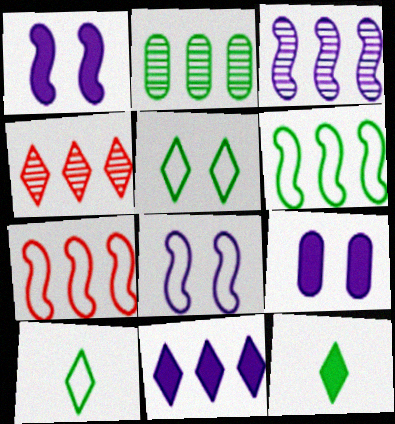[[2, 3, 4], 
[2, 7, 11]]